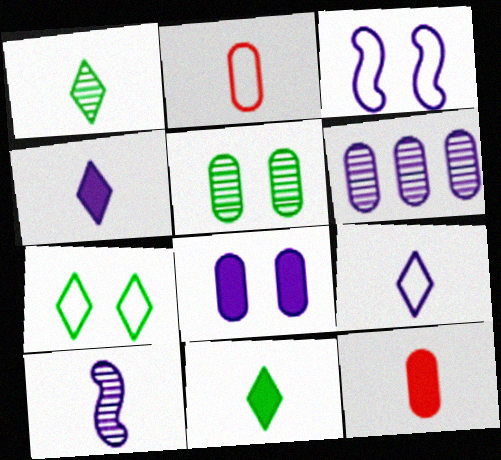[[2, 10, 11], 
[3, 4, 6]]